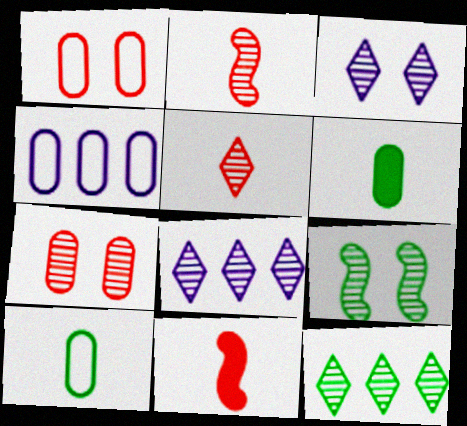[[1, 4, 10], 
[3, 5, 12], 
[3, 7, 9], 
[4, 6, 7]]